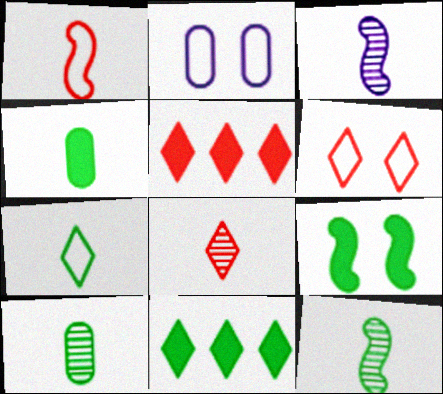[[2, 5, 12], 
[3, 8, 10], 
[4, 7, 12], 
[4, 9, 11], 
[5, 6, 8]]